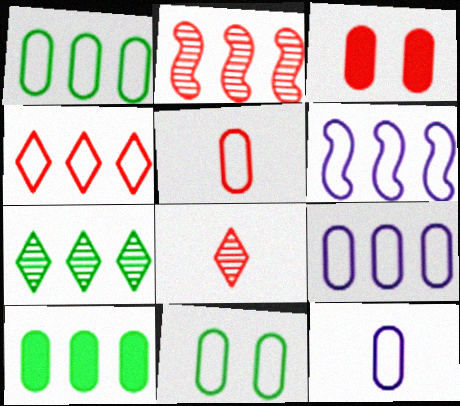[[1, 4, 6], 
[5, 9, 11]]